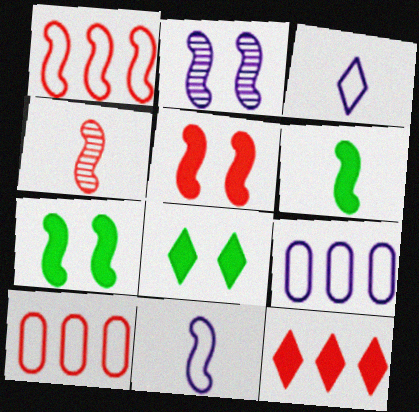[[1, 2, 6], 
[1, 4, 5], 
[4, 6, 11], 
[4, 8, 9]]